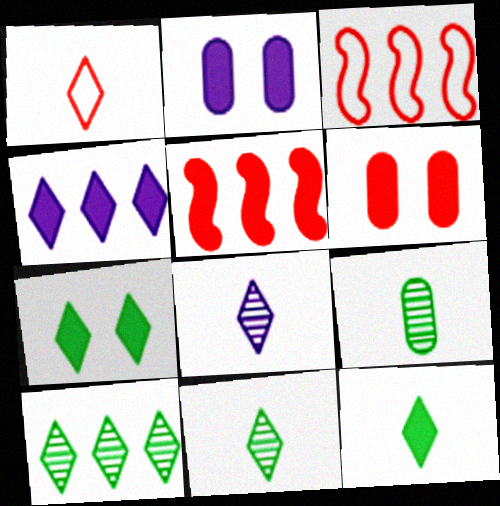[[1, 8, 12], 
[2, 3, 11], 
[2, 5, 12]]